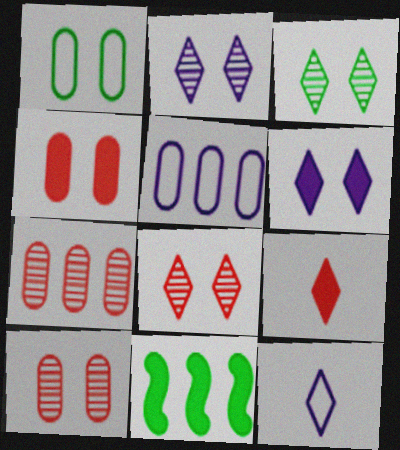[[2, 3, 8], 
[10, 11, 12]]